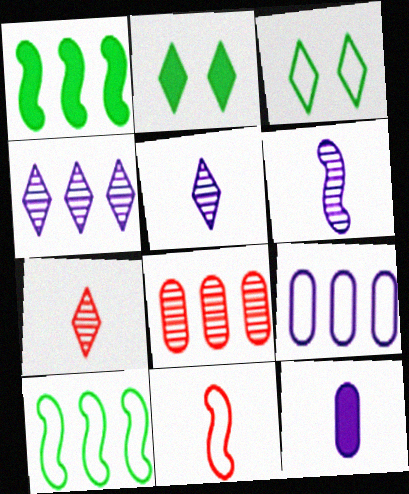[[3, 9, 11]]